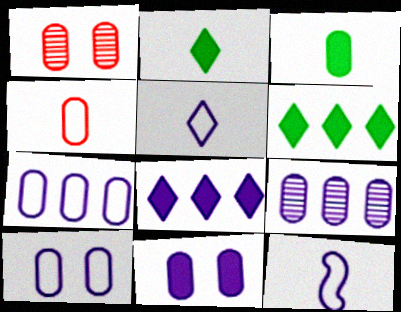[[1, 3, 7], 
[1, 6, 12]]